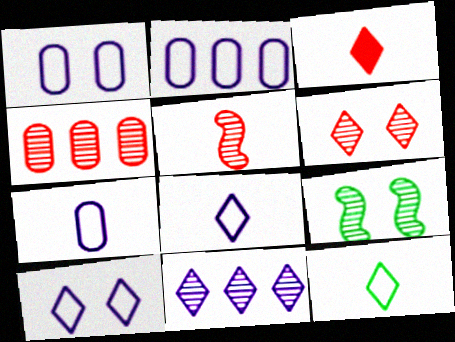[[1, 2, 7], 
[2, 3, 9], 
[4, 5, 6]]